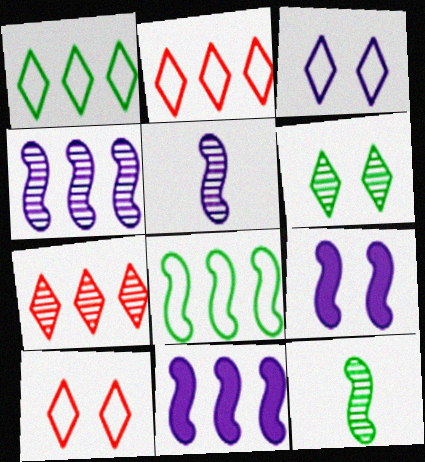[]